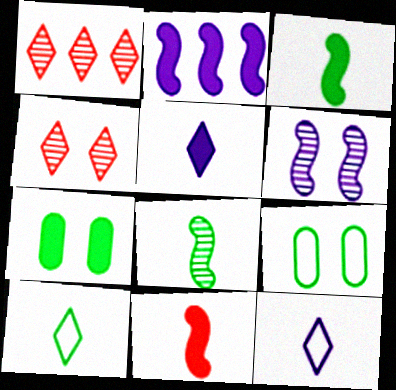[]